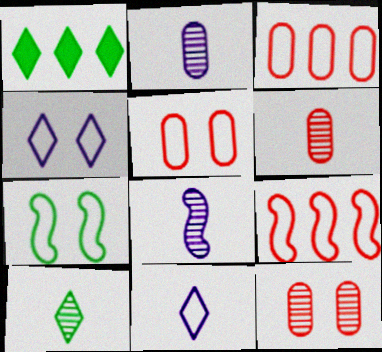[[1, 5, 8], 
[3, 7, 11], 
[4, 5, 7], 
[6, 8, 10]]